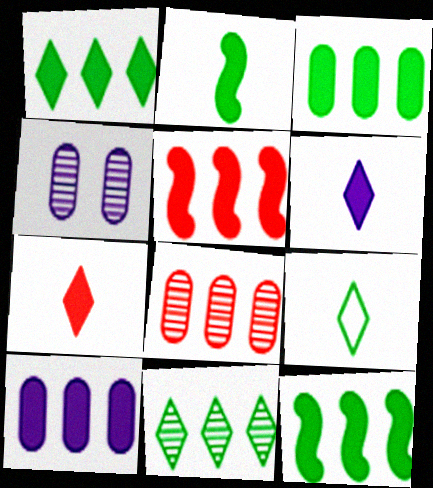[[1, 3, 12], 
[1, 5, 10], 
[4, 5, 9]]